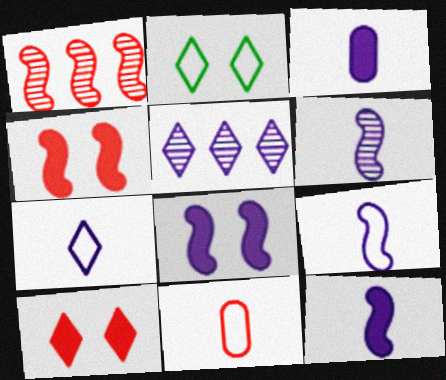[[1, 2, 3], 
[1, 10, 11], 
[3, 6, 7], 
[6, 9, 12]]